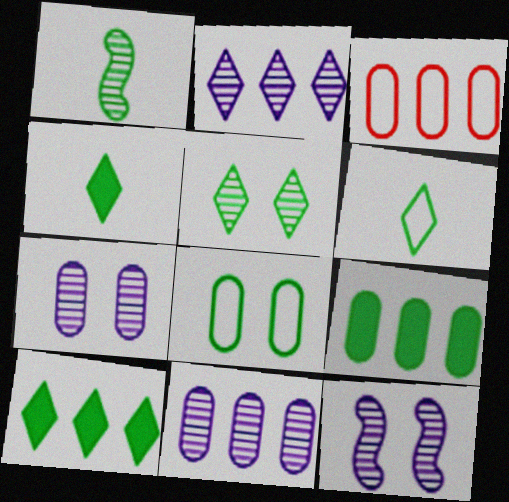[[1, 8, 10], 
[3, 4, 12], 
[3, 9, 11], 
[5, 6, 10]]